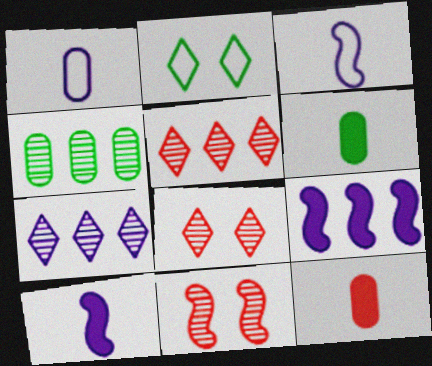[]